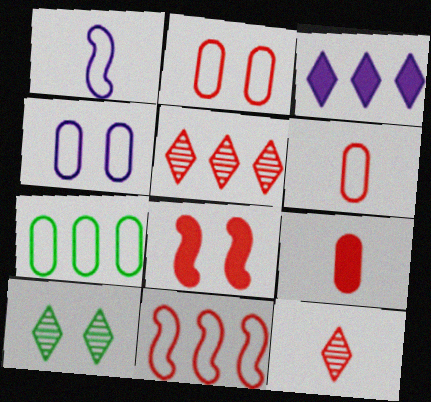[[4, 6, 7], 
[4, 8, 10], 
[5, 6, 8]]